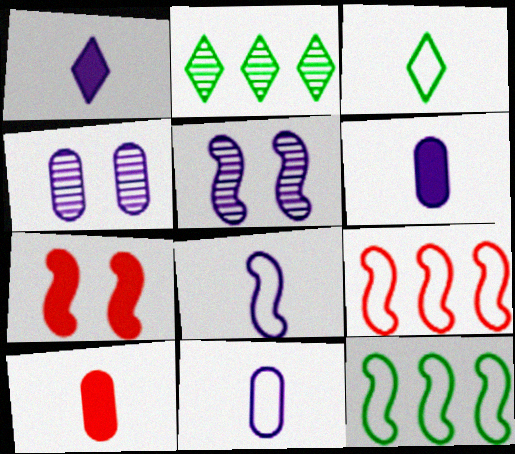[[2, 7, 11]]